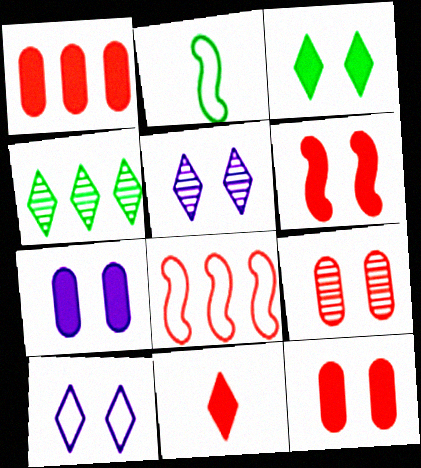[[1, 2, 5], 
[1, 6, 11], 
[3, 6, 7], 
[4, 10, 11], 
[8, 9, 11]]